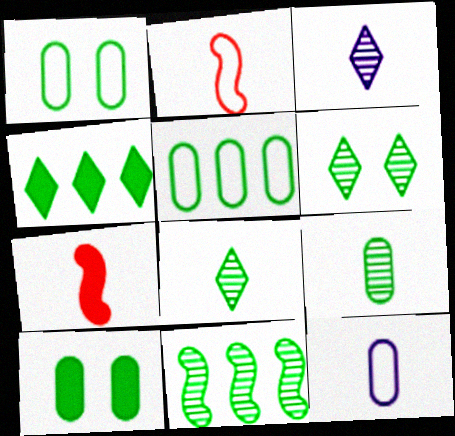[[4, 5, 11], 
[5, 9, 10], 
[6, 9, 11], 
[7, 8, 12]]